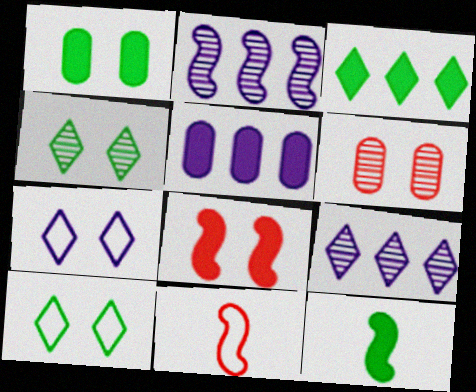[[1, 3, 12], 
[1, 9, 11], 
[4, 5, 11]]